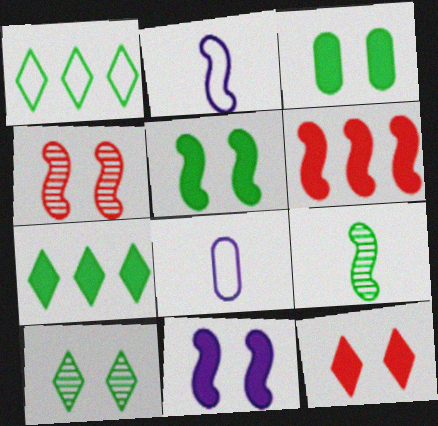[[1, 3, 9], 
[3, 11, 12], 
[4, 7, 8], 
[6, 8, 10]]